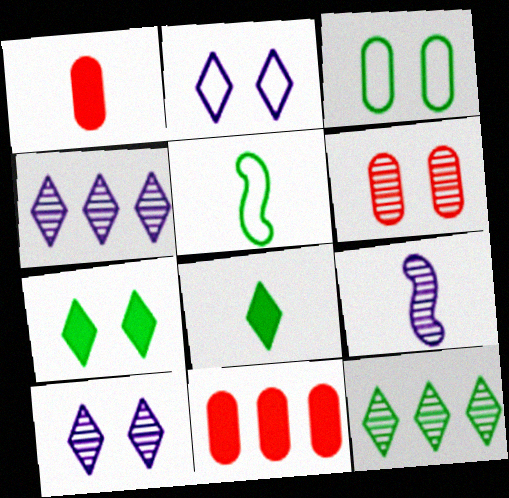[[5, 10, 11], 
[6, 9, 12]]